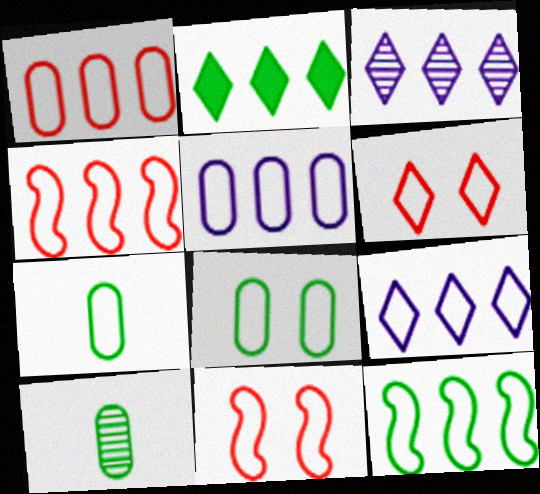[[1, 9, 12], 
[7, 9, 11]]